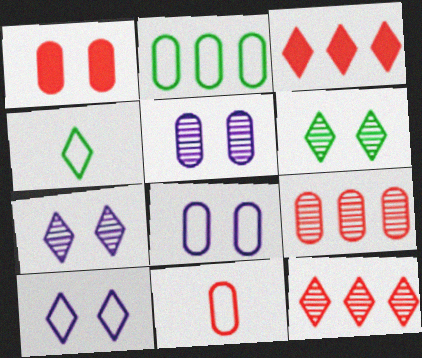[[1, 9, 11], 
[2, 8, 11], 
[3, 4, 7]]